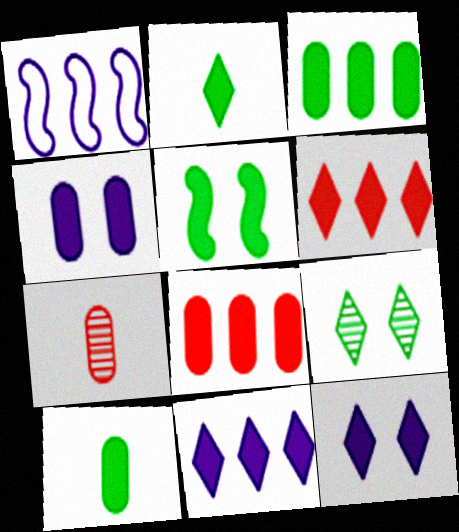[[2, 3, 5], 
[2, 6, 12], 
[4, 8, 10]]